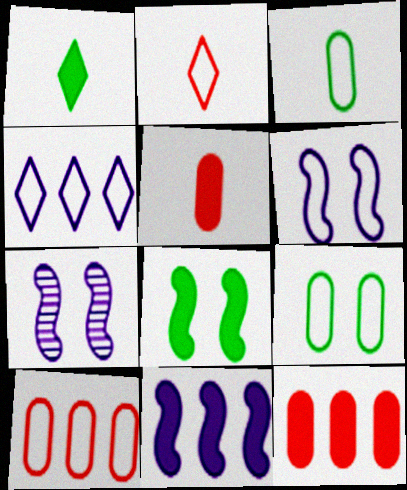[[1, 7, 10]]